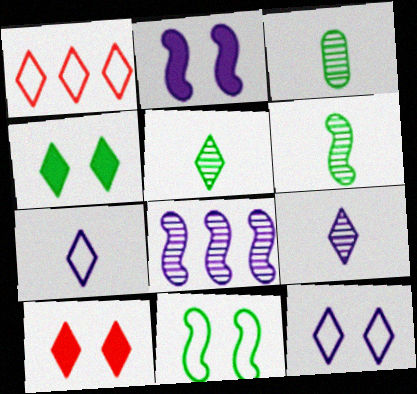[[1, 2, 3], 
[1, 4, 9], 
[3, 5, 6]]